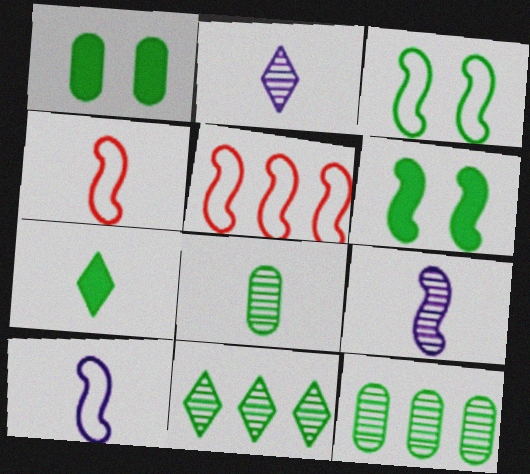[[1, 2, 5], 
[3, 5, 10], 
[3, 7, 12], 
[5, 6, 9]]